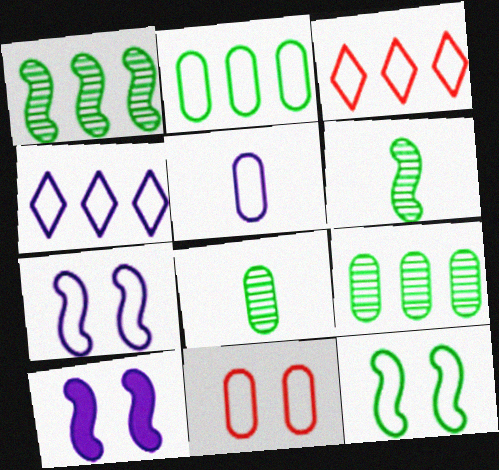[[2, 5, 11], 
[3, 5, 12], 
[3, 8, 10], 
[4, 5, 7]]